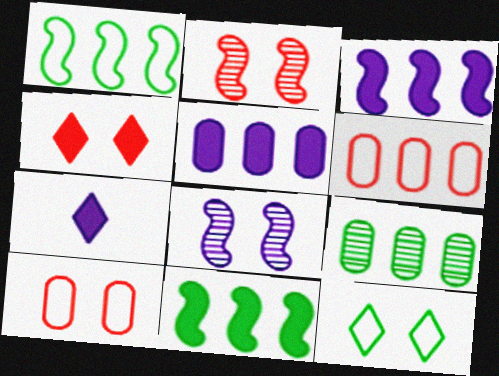[[2, 4, 10], 
[5, 6, 9]]